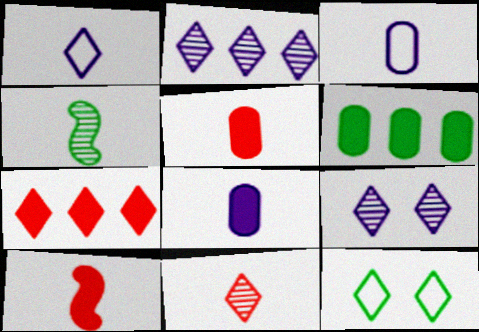[[1, 4, 5], 
[4, 6, 12]]